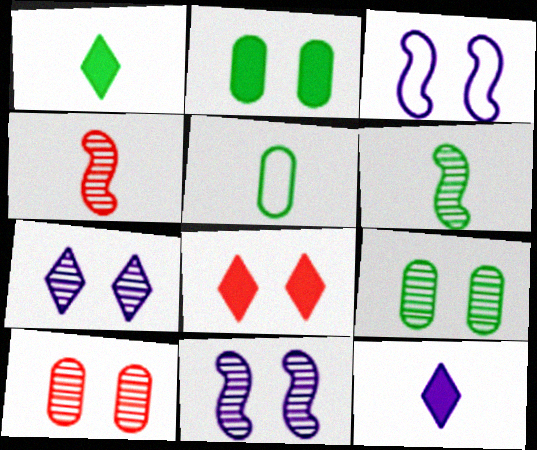[[1, 5, 6], 
[3, 8, 9], 
[4, 5, 12]]